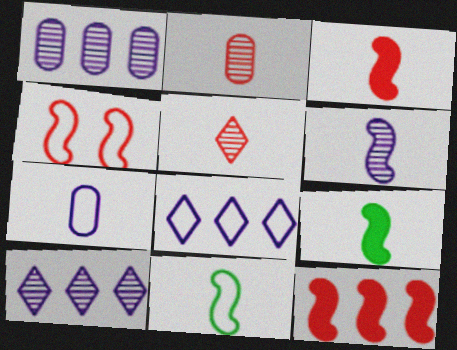[[3, 6, 11], 
[5, 7, 9]]